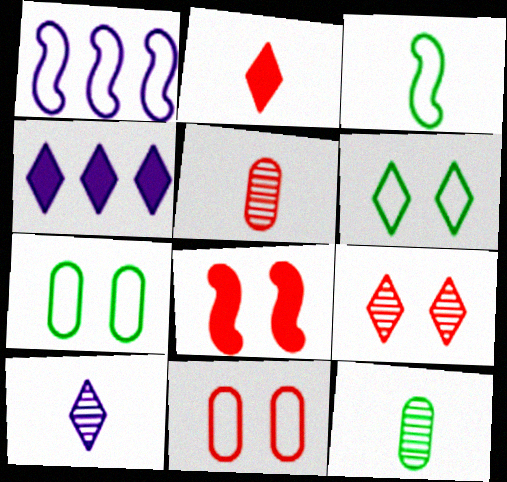[[8, 9, 11]]